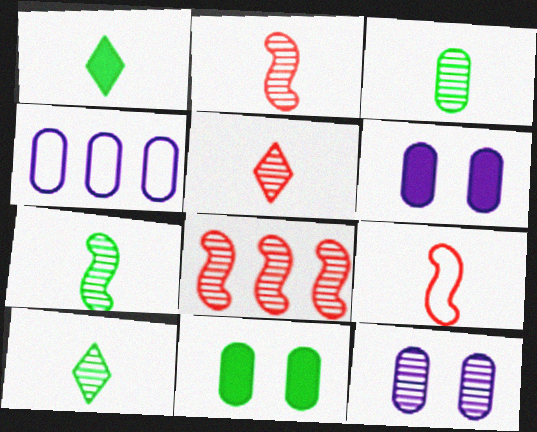[[3, 7, 10], 
[8, 10, 12]]